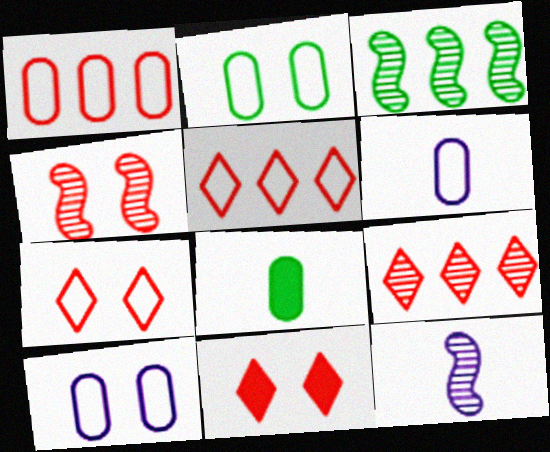[[1, 2, 6], 
[3, 4, 12], 
[3, 6, 11]]